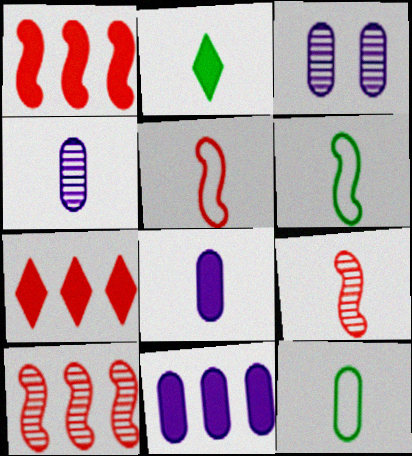[[2, 4, 5], 
[3, 6, 7]]